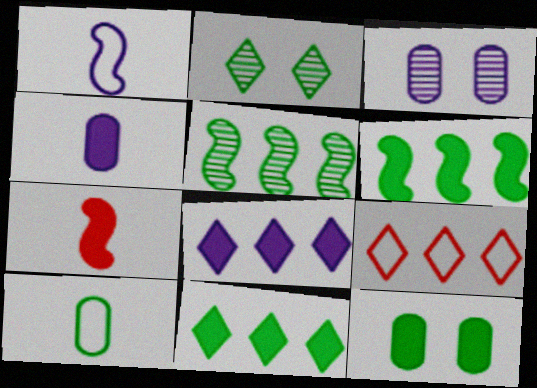[[1, 3, 8], 
[2, 6, 10], 
[7, 8, 12]]